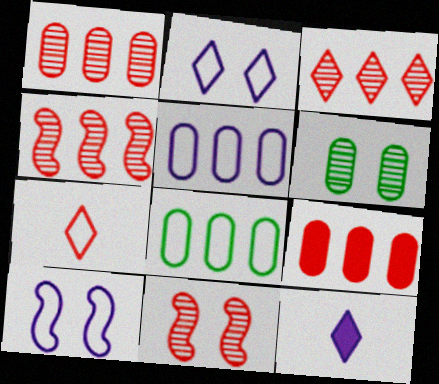[[1, 3, 4], 
[7, 8, 10], 
[7, 9, 11], 
[8, 11, 12]]